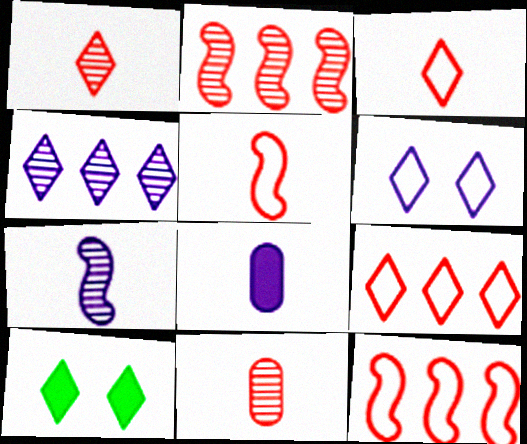[[3, 4, 10]]